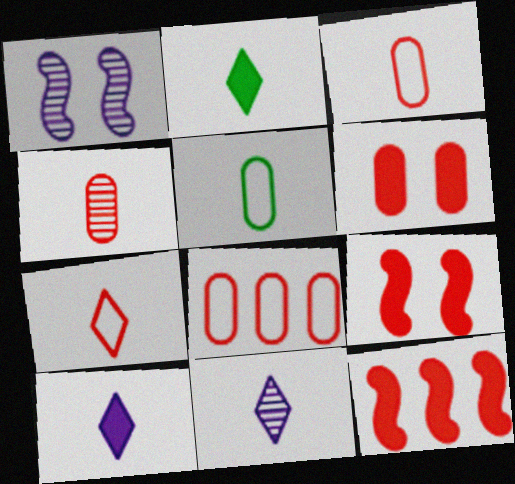[[1, 2, 8], 
[2, 7, 11], 
[4, 6, 8]]